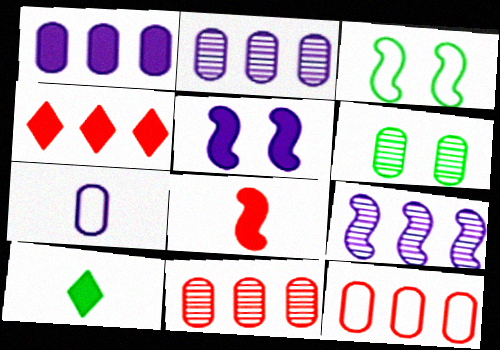[[3, 8, 9]]